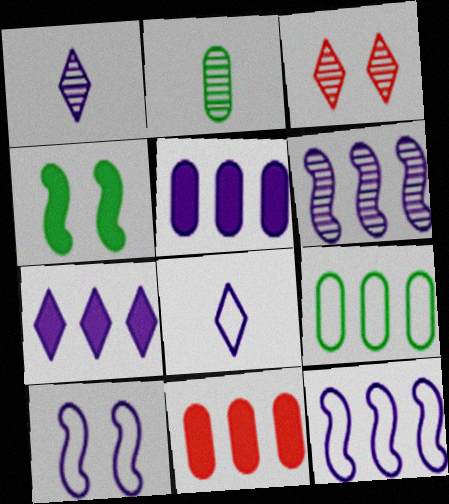[[1, 5, 10], 
[2, 3, 6]]